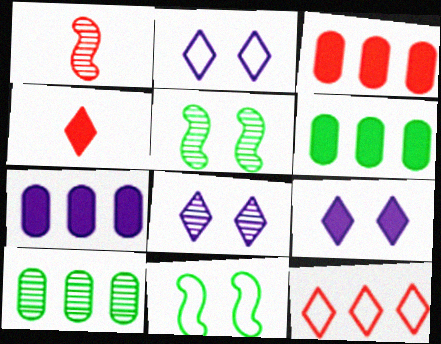[[1, 2, 6], 
[1, 8, 10], 
[2, 8, 9], 
[3, 6, 7]]